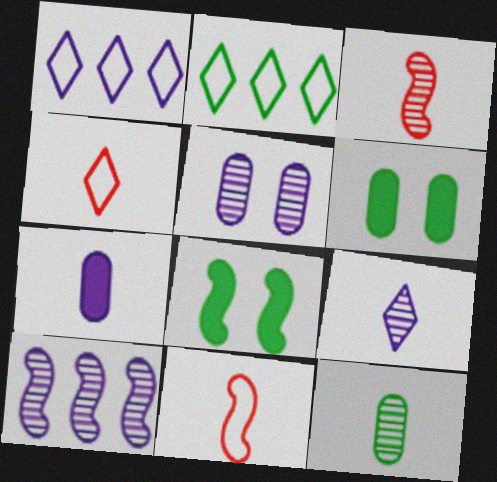[[1, 3, 6], 
[2, 8, 12], 
[3, 9, 12], 
[4, 6, 10], 
[5, 9, 10], 
[8, 10, 11]]